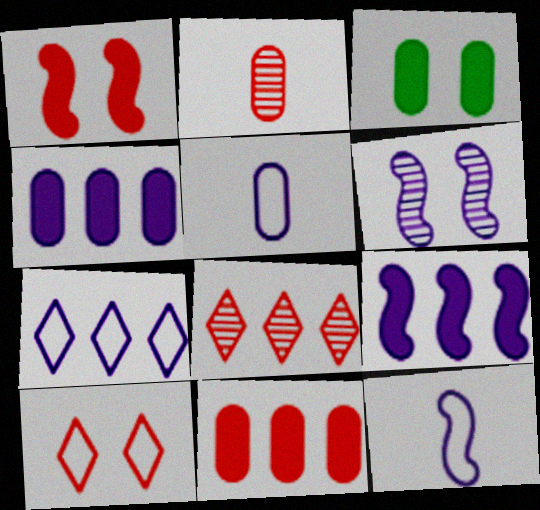[[3, 6, 10], 
[3, 8, 12], 
[6, 9, 12]]